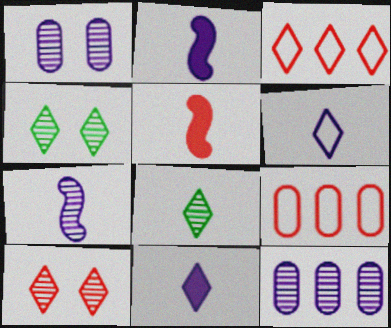[[2, 4, 9], 
[3, 4, 11], 
[5, 9, 10]]